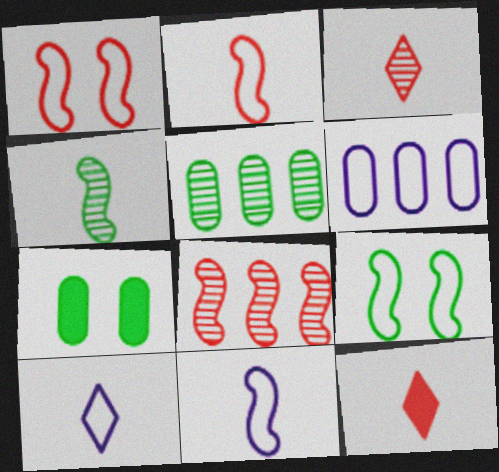[[7, 8, 10]]